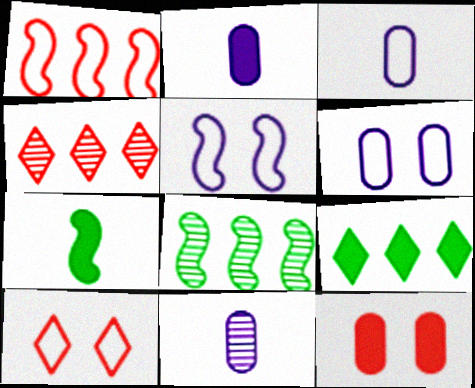[[2, 3, 11], 
[2, 8, 10], 
[4, 6, 7]]